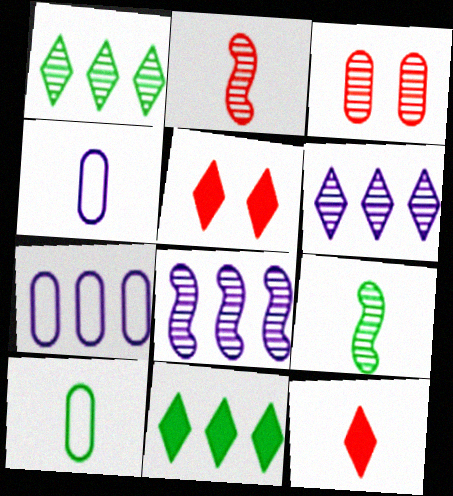[[3, 6, 9], 
[4, 9, 12], 
[5, 7, 9], 
[5, 8, 10]]